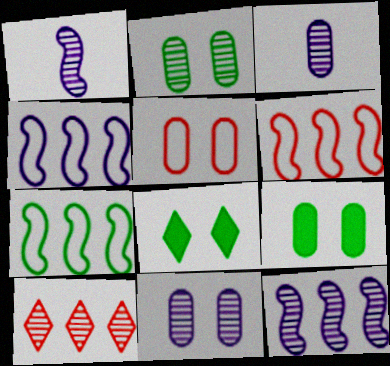[[1, 2, 10], 
[3, 6, 8], 
[4, 6, 7], 
[5, 9, 11]]